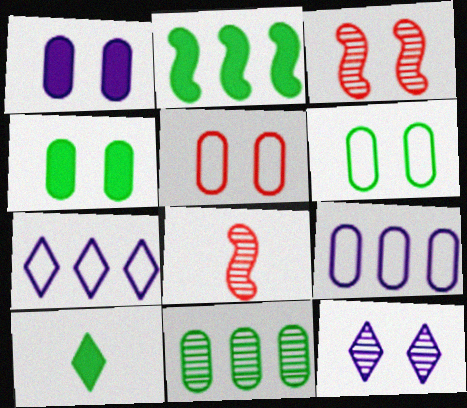[[2, 4, 10], 
[3, 9, 10], 
[4, 7, 8], 
[8, 11, 12]]